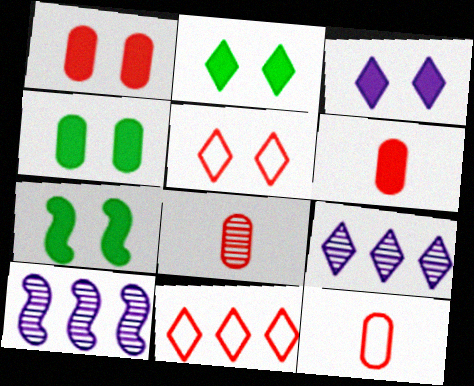[[1, 3, 7], 
[2, 4, 7], 
[2, 10, 12], 
[6, 8, 12], 
[7, 9, 12]]